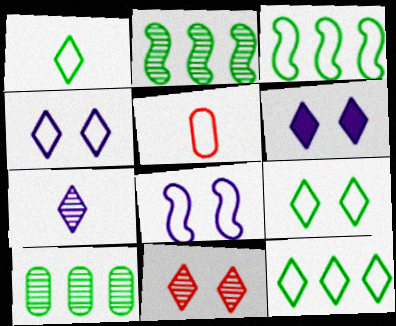[[1, 9, 12], 
[2, 5, 6], 
[3, 4, 5], 
[5, 8, 12], 
[6, 9, 11]]